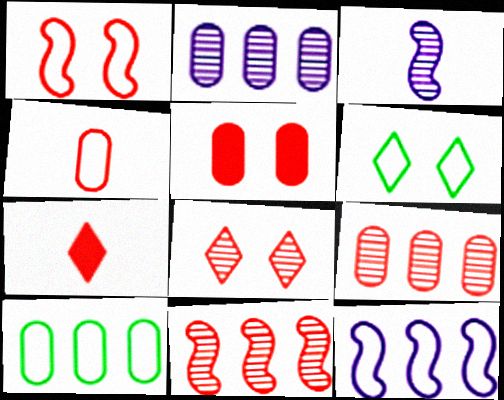[[1, 5, 8], 
[1, 7, 9], 
[4, 5, 9], 
[4, 6, 12]]